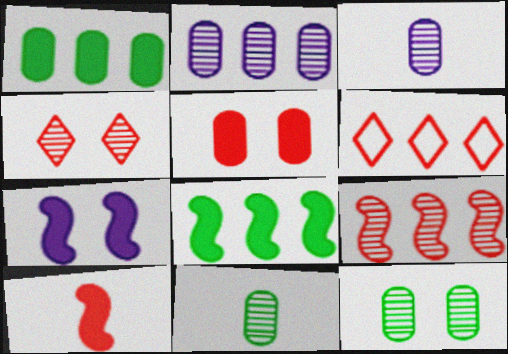[[2, 6, 8], 
[6, 7, 11], 
[7, 8, 10]]